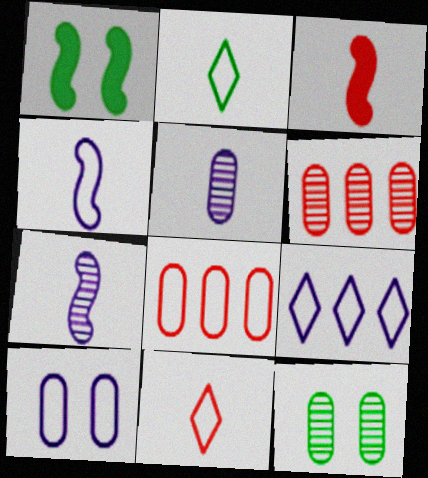[[2, 3, 5], 
[3, 9, 12], 
[4, 9, 10], 
[5, 6, 12]]